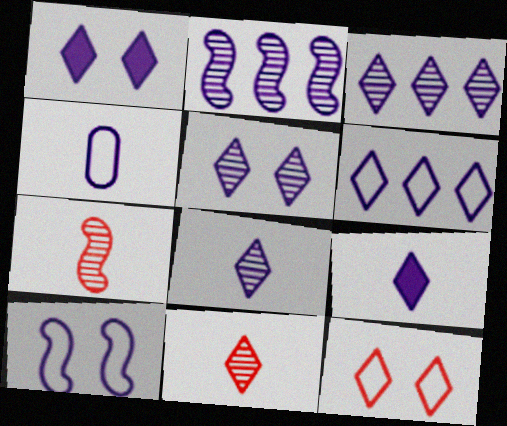[[1, 2, 4], 
[1, 6, 8], 
[3, 5, 8], 
[4, 6, 10], 
[5, 6, 9]]